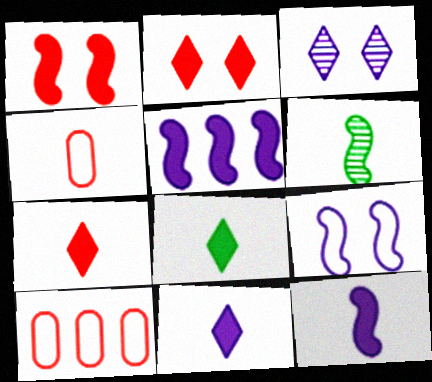[[4, 6, 11], 
[7, 8, 11]]